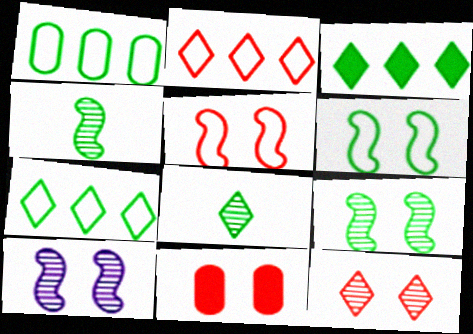[[5, 11, 12]]